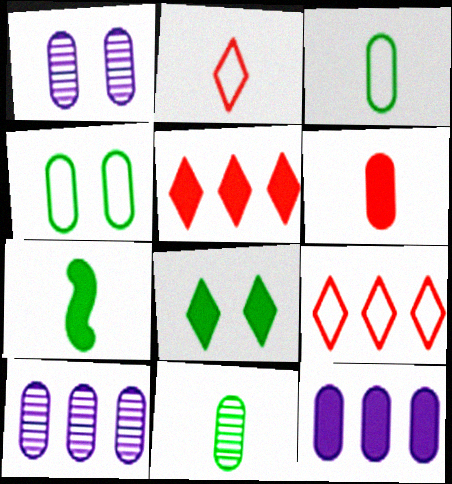[[1, 7, 9], 
[4, 6, 10]]